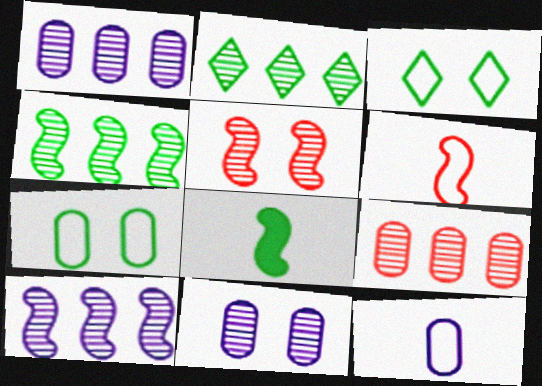[[2, 7, 8], 
[2, 9, 10]]